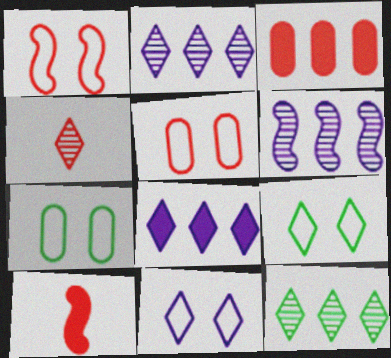[[1, 3, 4], 
[1, 7, 11], 
[2, 7, 10], 
[4, 8, 9]]